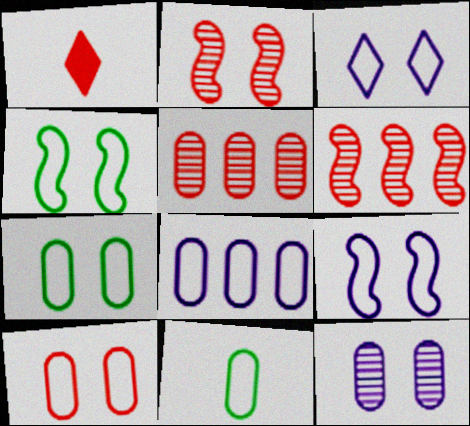[[1, 6, 10], 
[3, 4, 10], 
[8, 10, 11]]